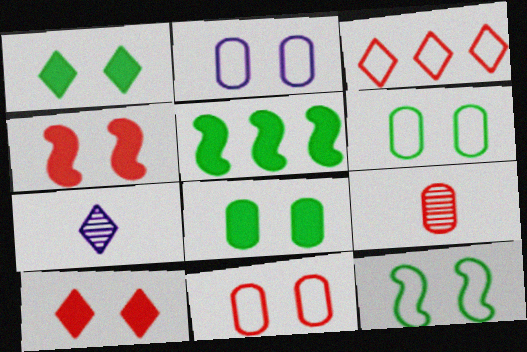[[1, 3, 7], 
[2, 6, 11], 
[3, 4, 9], 
[5, 7, 11]]